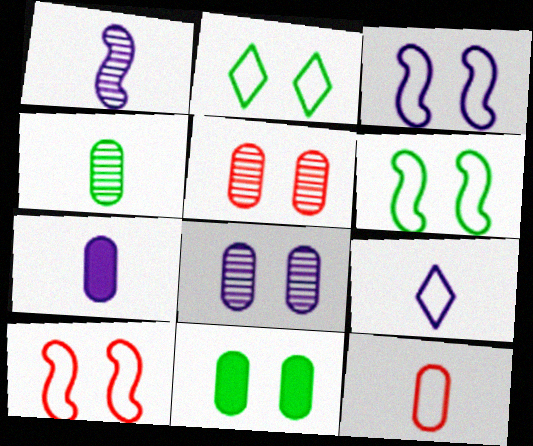[[1, 7, 9], 
[3, 6, 10], 
[4, 7, 12]]